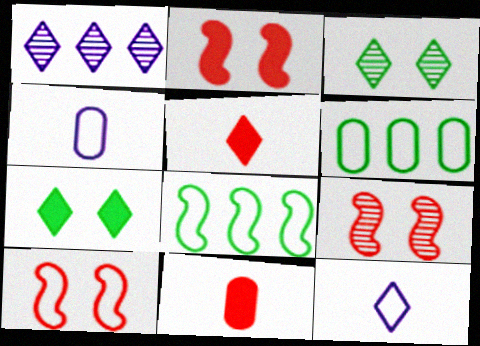[[2, 9, 10], 
[6, 10, 12]]